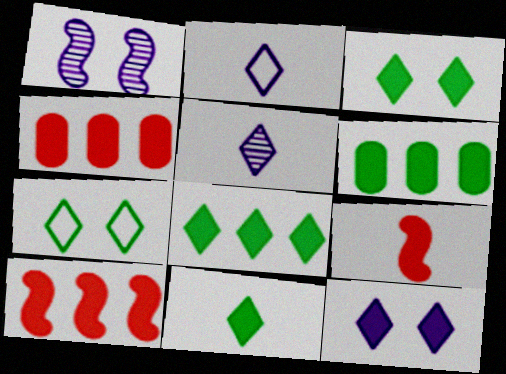[[3, 8, 11], 
[6, 9, 12]]